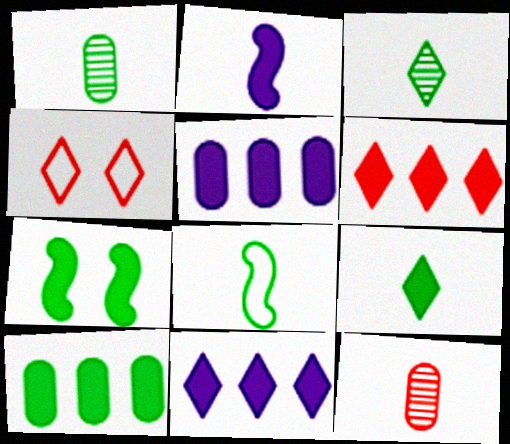[[1, 8, 9], 
[3, 4, 11], 
[7, 9, 10]]